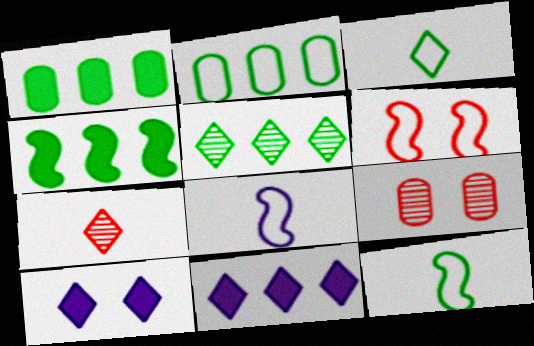[[2, 4, 5], 
[9, 11, 12]]